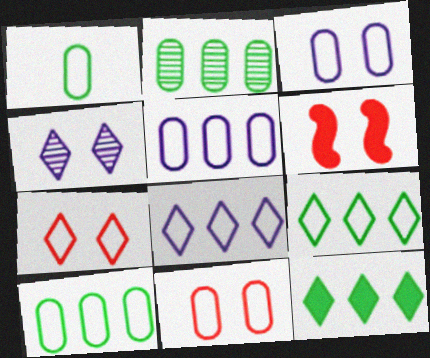[[1, 5, 11]]